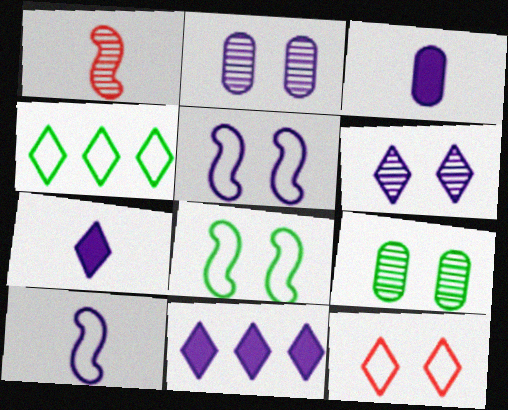[[2, 10, 11]]